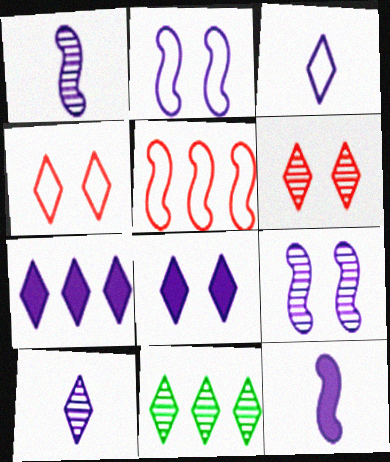[[6, 10, 11]]